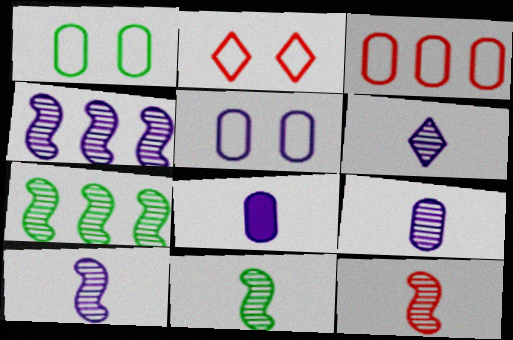[[2, 7, 8], 
[6, 9, 10], 
[10, 11, 12]]